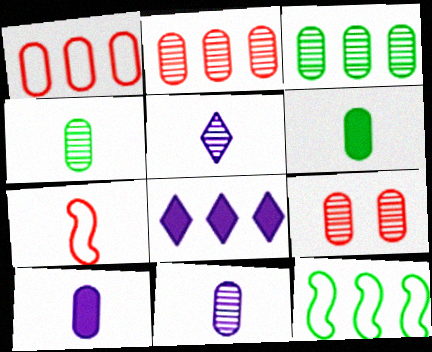[[2, 8, 12], 
[3, 9, 11], 
[5, 6, 7]]